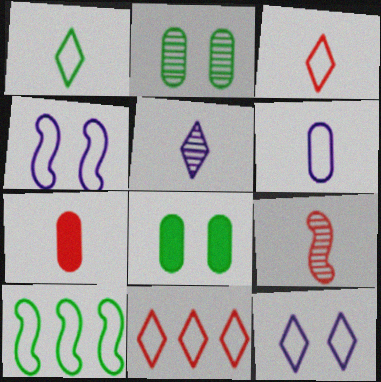[[1, 11, 12], 
[3, 7, 9]]